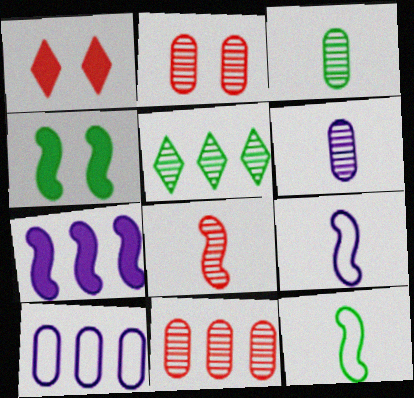[]